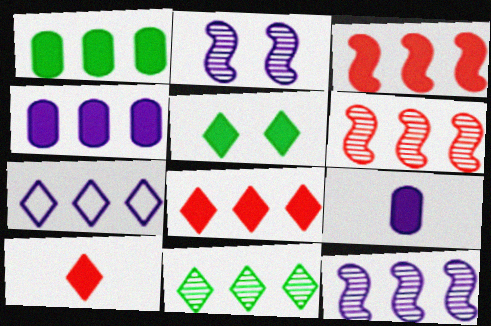[[1, 6, 7], 
[2, 7, 9], 
[3, 5, 9], 
[4, 7, 12], 
[7, 8, 11]]